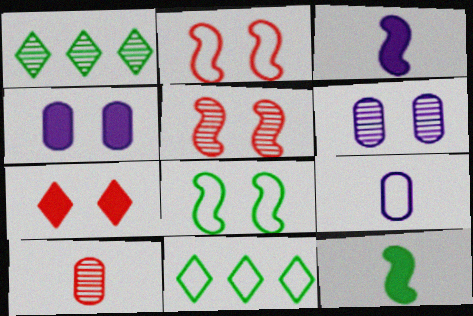[[2, 9, 11], 
[6, 7, 8]]